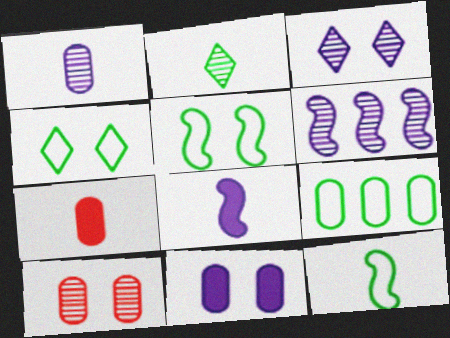[[1, 3, 6], 
[2, 6, 10], 
[4, 6, 7], 
[4, 9, 12]]